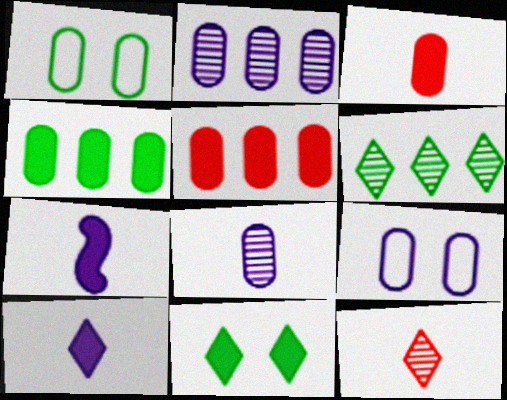[[1, 2, 3], 
[1, 5, 8], 
[5, 7, 11]]